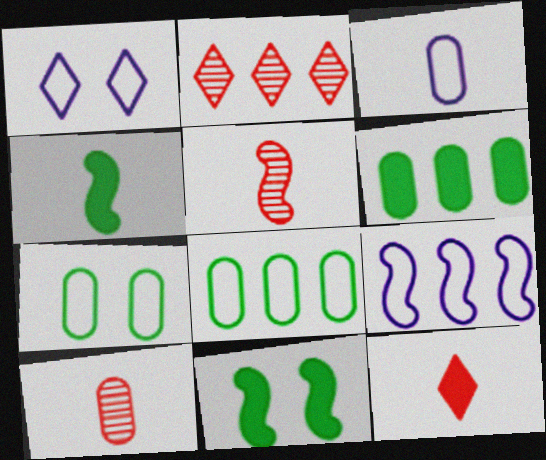[[1, 3, 9], 
[1, 5, 6], 
[2, 3, 11], 
[2, 6, 9], 
[5, 9, 11]]